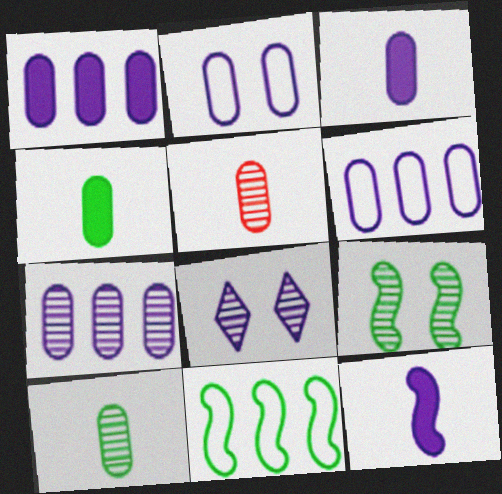[[1, 6, 7], 
[2, 3, 7], 
[6, 8, 12]]